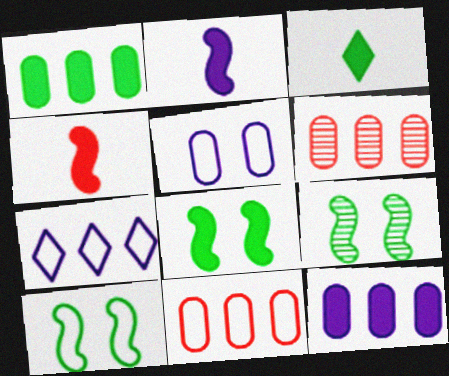[[1, 3, 8], 
[8, 9, 10]]